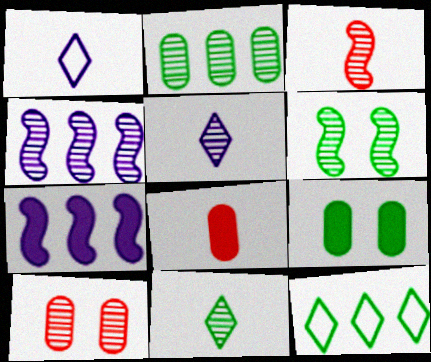[[2, 6, 11], 
[3, 4, 6], 
[4, 10, 11]]